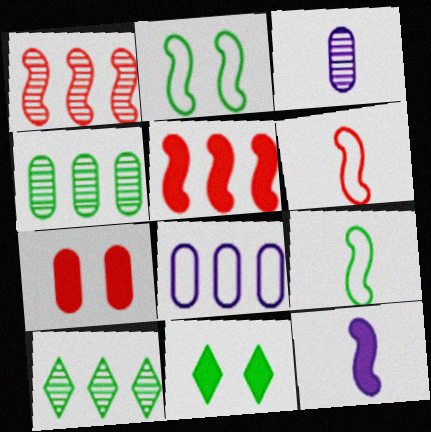[[1, 2, 12], 
[4, 9, 11], 
[5, 8, 10]]